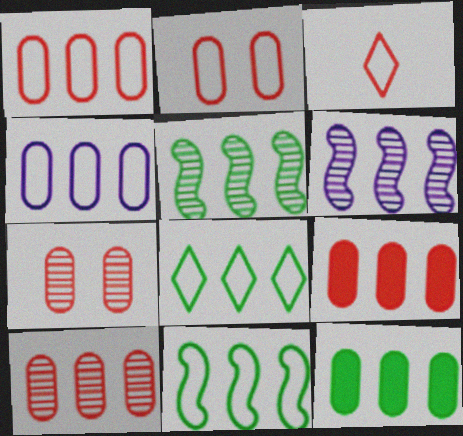[[1, 9, 10], 
[4, 10, 12], 
[5, 8, 12], 
[6, 8, 9]]